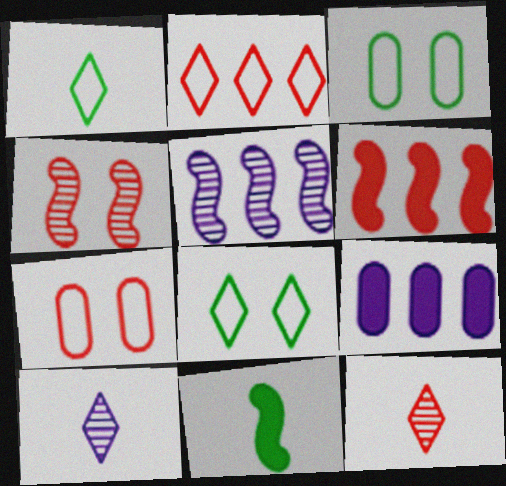[[1, 4, 9], 
[3, 6, 10], 
[6, 7, 12]]